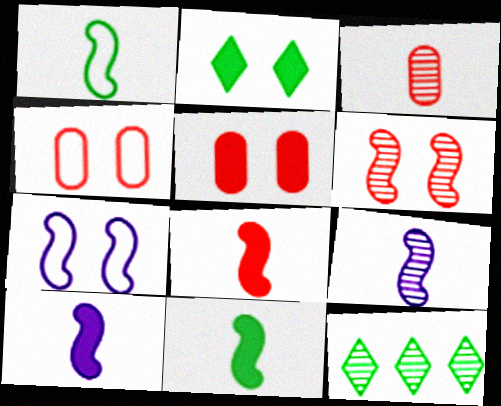[[1, 8, 9], 
[4, 10, 12], 
[8, 10, 11]]